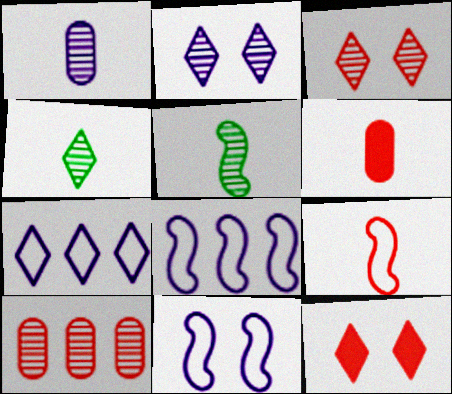[[2, 5, 10], 
[4, 7, 12], 
[9, 10, 12]]